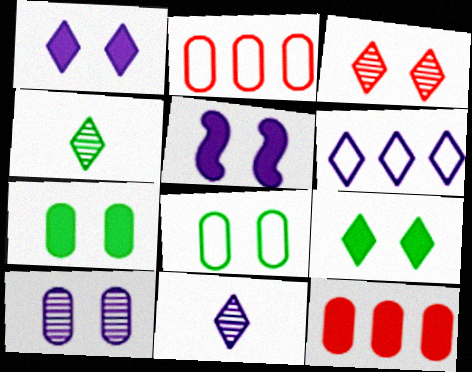[[1, 6, 11], 
[2, 4, 5], 
[3, 5, 8]]